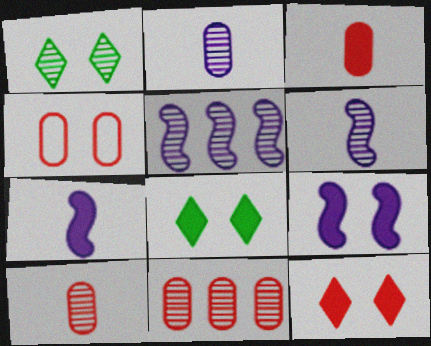[[1, 4, 9], 
[1, 5, 10], 
[1, 6, 11], 
[3, 4, 11]]